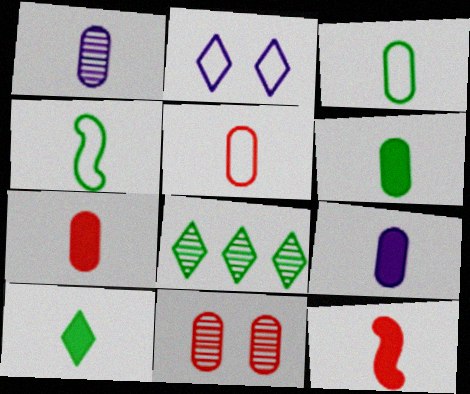[[1, 3, 7], 
[1, 5, 6], 
[6, 7, 9], 
[9, 10, 12]]